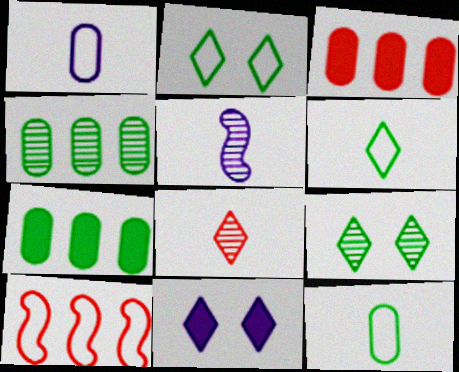[[1, 2, 10], 
[2, 3, 5]]